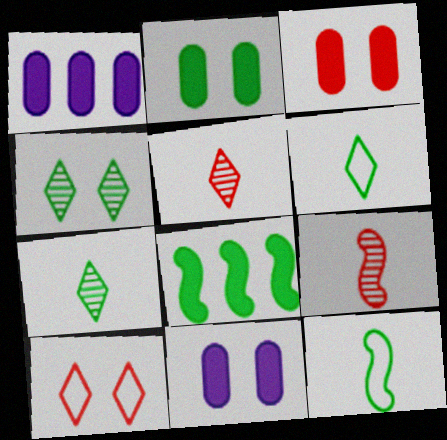[[2, 3, 11]]